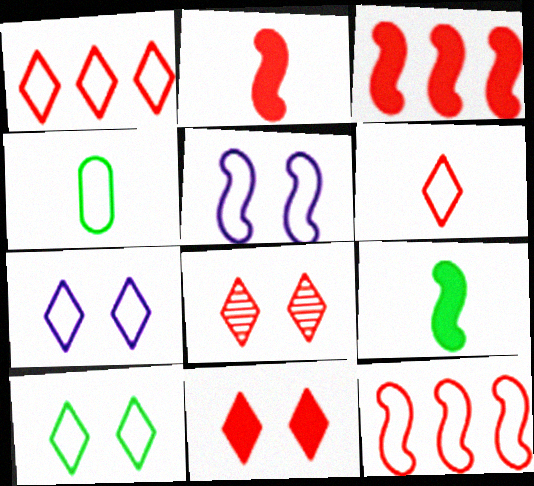[[1, 4, 5], 
[4, 7, 12]]